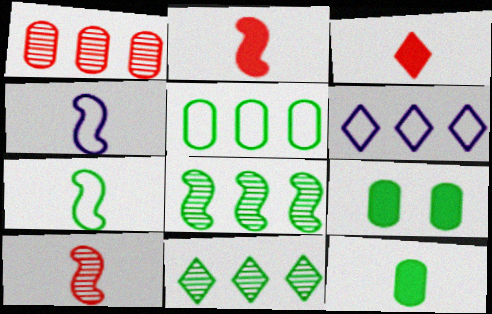[[6, 9, 10], 
[7, 9, 11]]